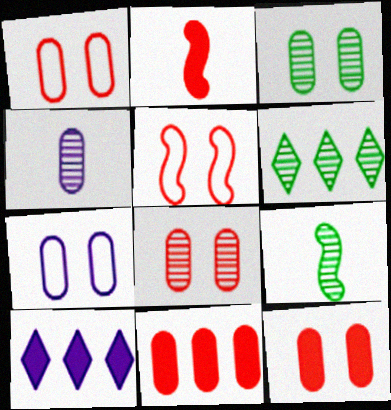[[1, 8, 12], 
[1, 9, 10], 
[2, 6, 7], 
[3, 6, 9], 
[3, 7, 12]]